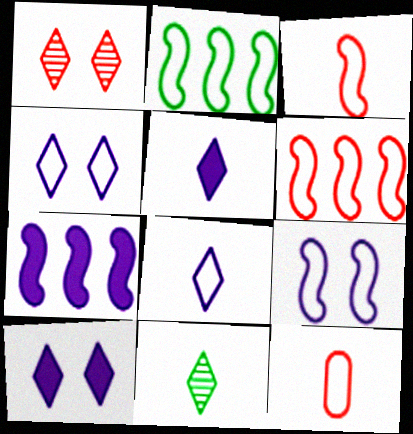[[2, 3, 9], 
[2, 4, 12]]